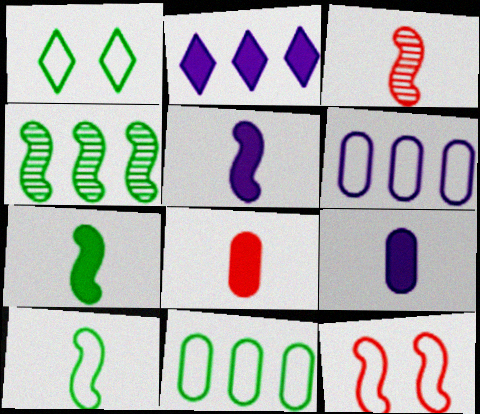[[1, 10, 11], 
[3, 5, 10], 
[4, 5, 12]]